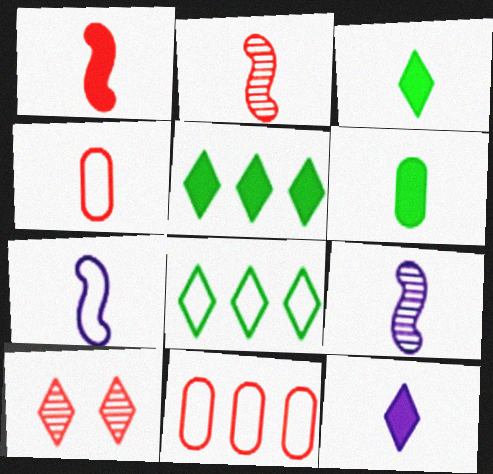[[1, 6, 12], 
[1, 10, 11], 
[3, 4, 9], 
[8, 10, 12]]